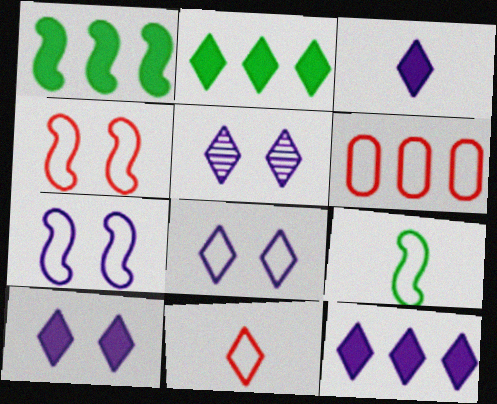[[2, 5, 11], 
[3, 10, 12], 
[4, 6, 11], 
[5, 8, 10], 
[6, 8, 9]]